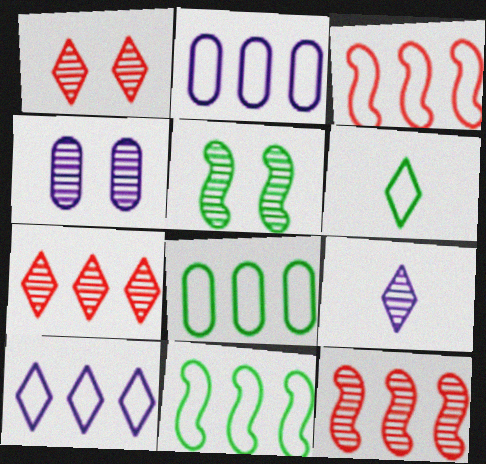[[1, 4, 5], 
[3, 8, 10]]